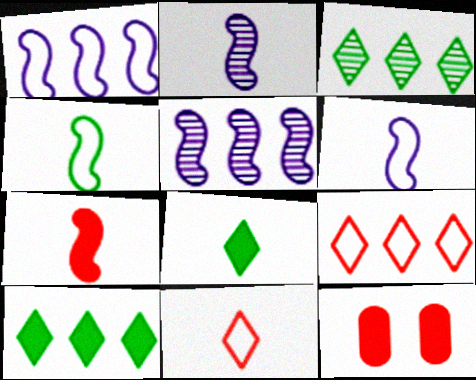[[2, 4, 7], 
[3, 6, 12]]